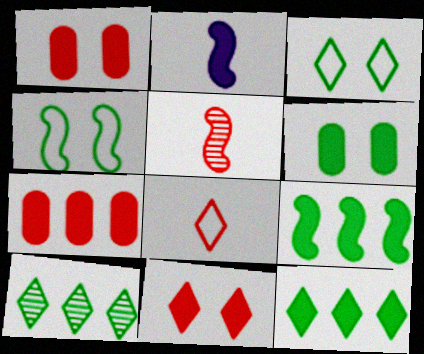[[1, 2, 12]]